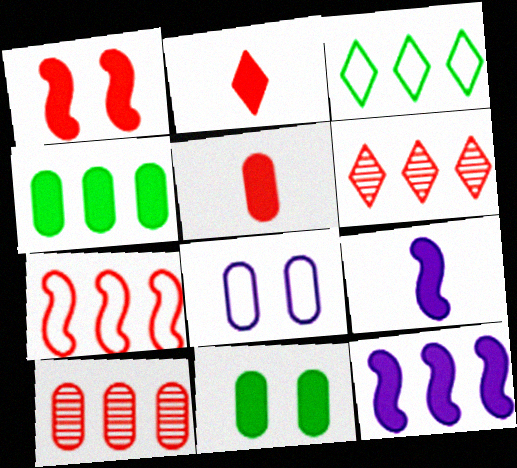[[2, 11, 12], 
[3, 10, 12]]